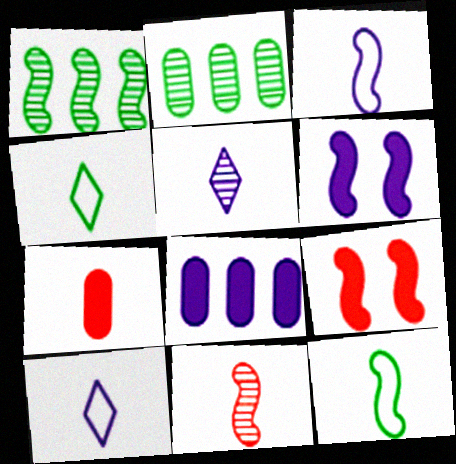[[1, 3, 9], 
[2, 9, 10], 
[5, 7, 12]]